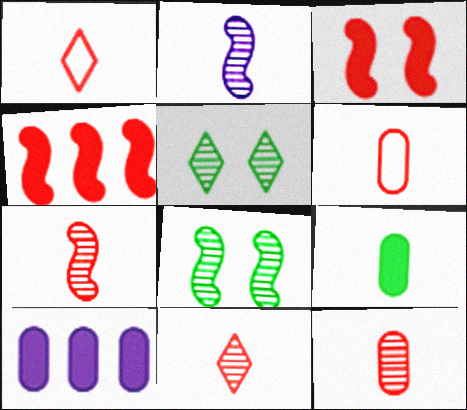[[1, 2, 9], 
[1, 8, 10], 
[7, 11, 12]]